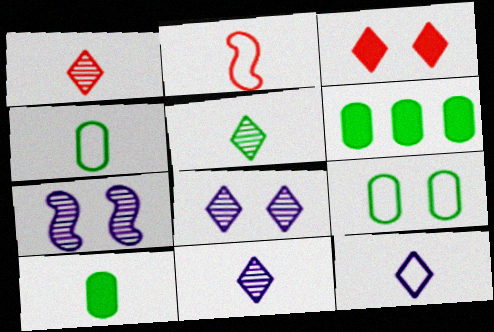[[1, 5, 11], 
[2, 4, 12], 
[2, 6, 8], 
[2, 10, 11], 
[3, 7, 9]]